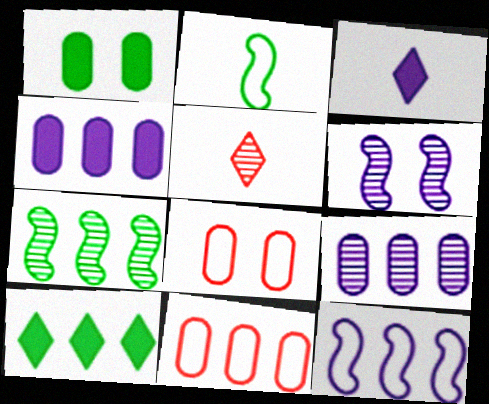[[1, 5, 12], 
[3, 7, 8]]